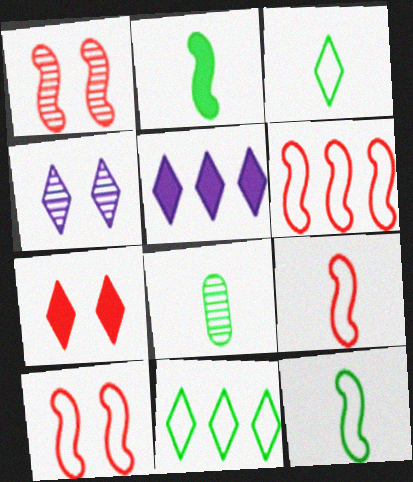[[2, 3, 8], 
[5, 8, 10], 
[6, 9, 10]]